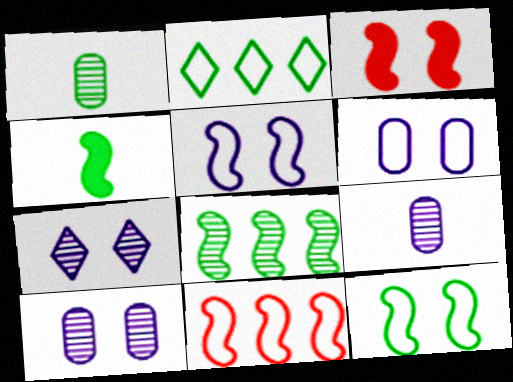[[2, 3, 9], 
[4, 8, 12]]